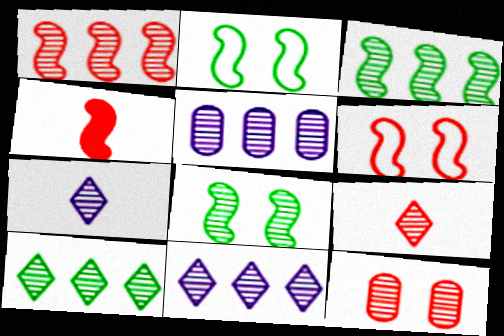[[1, 4, 6], 
[1, 5, 10], 
[1, 9, 12], 
[3, 7, 12], 
[5, 8, 9]]